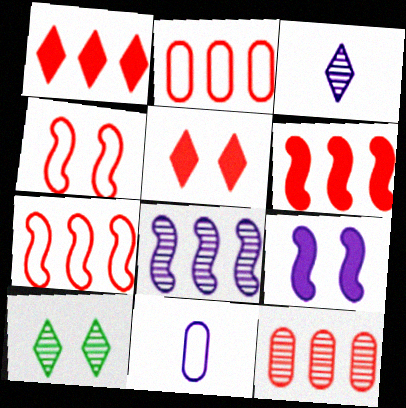[[1, 7, 12], 
[6, 10, 11]]